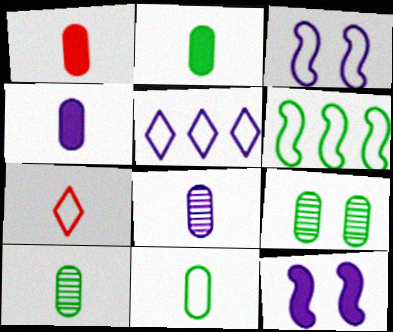[[1, 2, 4], 
[1, 8, 11], 
[2, 10, 11], 
[5, 8, 12]]